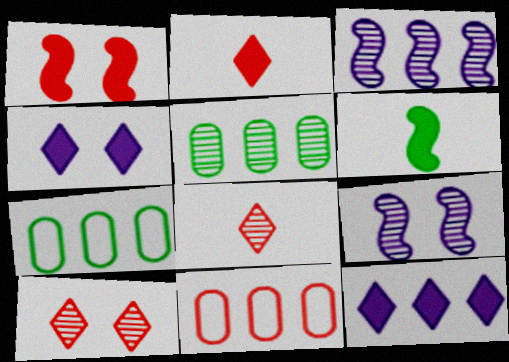[[1, 8, 11], 
[2, 7, 9], 
[5, 8, 9]]